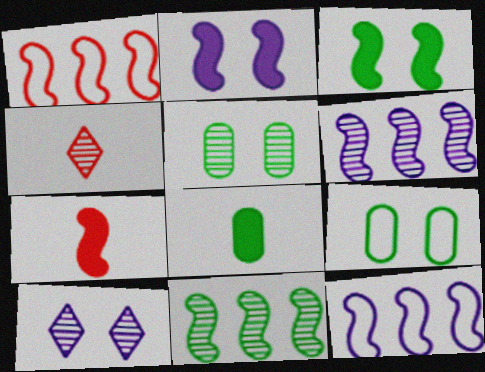[[1, 8, 10], 
[4, 5, 6]]